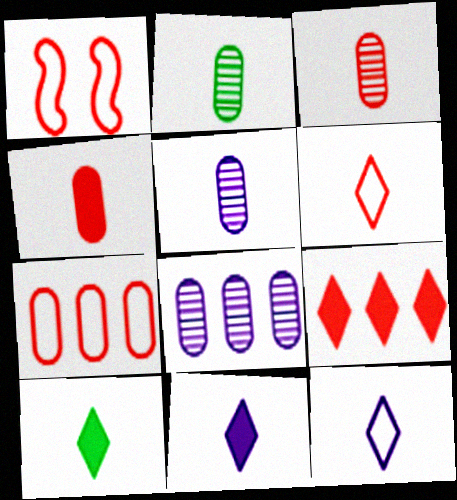[[1, 3, 9], 
[1, 6, 7], 
[1, 8, 10], 
[2, 3, 5]]